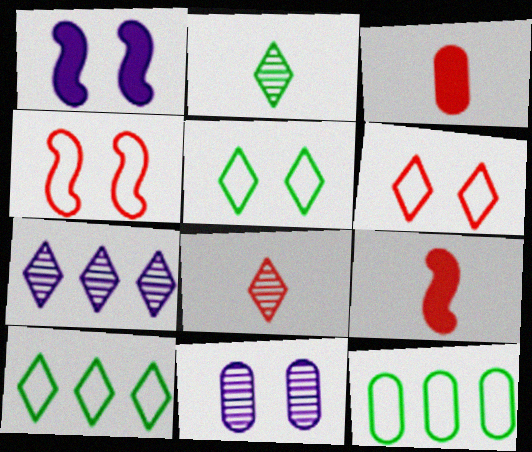[[1, 8, 12], 
[3, 11, 12], 
[9, 10, 11]]